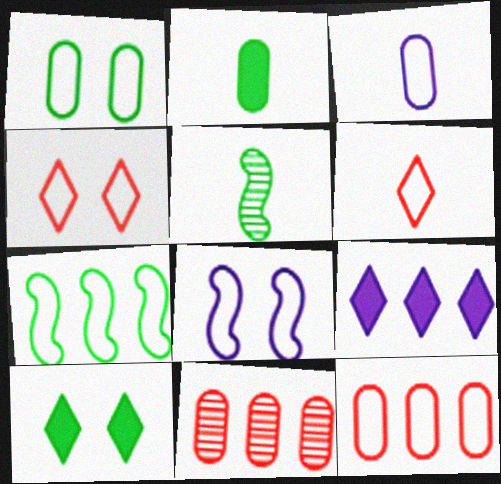[[1, 3, 12], 
[1, 4, 8], 
[3, 4, 7], 
[7, 9, 11]]